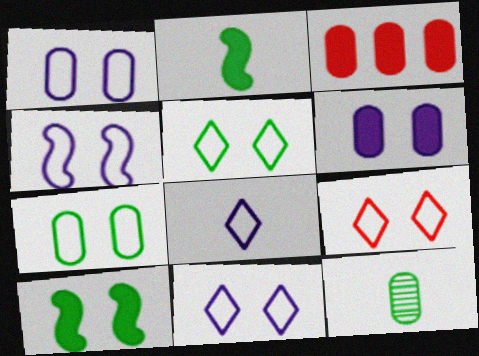[[1, 3, 12], 
[1, 4, 11], 
[4, 7, 9], 
[5, 9, 11]]